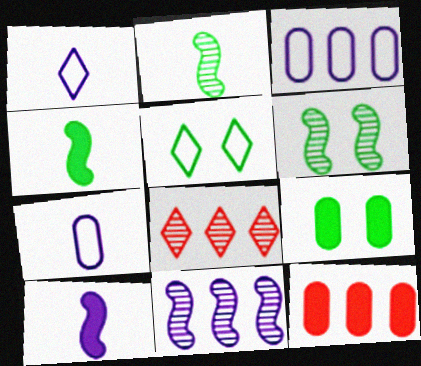[[1, 6, 12], 
[5, 6, 9]]